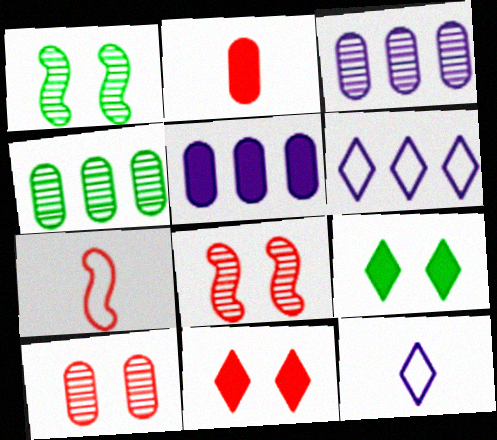[[1, 2, 6], 
[3, 7, 9]]